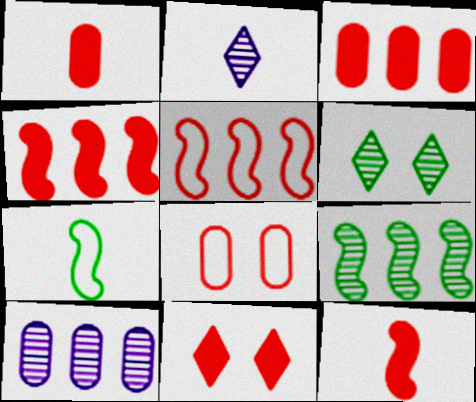[[1, 2, 7], 
[1, 4, 11], 
[3, 11, 12], 
[7, 10, 11]]